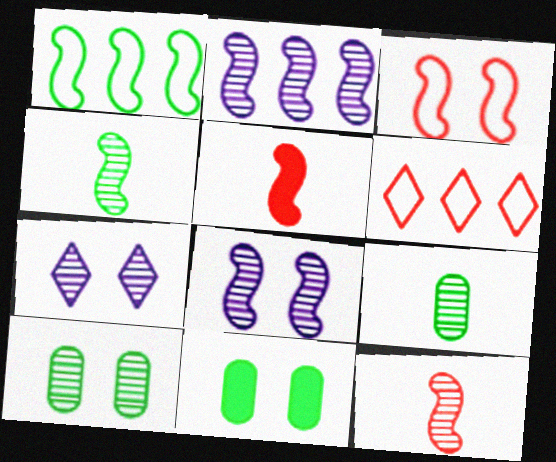[[1, 5, 8], 
[3, 7, 11]]